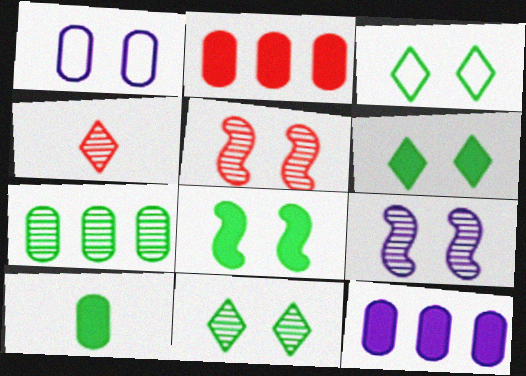[[1, 5, 6], 
[3, 6, 11], 
[4, 7, 9]]